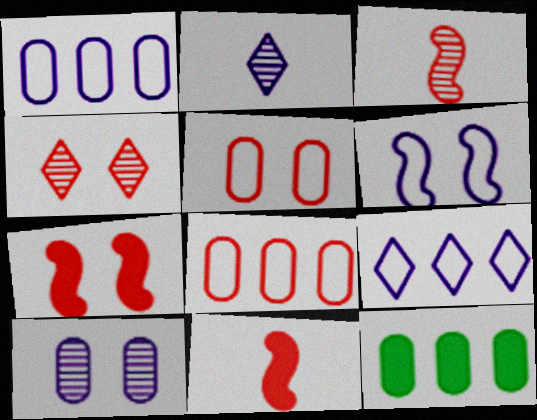[[4, 5, 7], 
[4, 8, 11]]